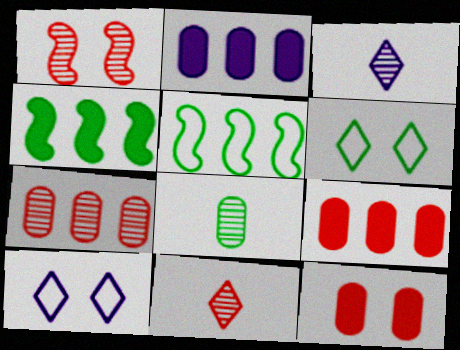[[1, 7, 11], 
[3, 5, 12], 
[4, 6, 8]]